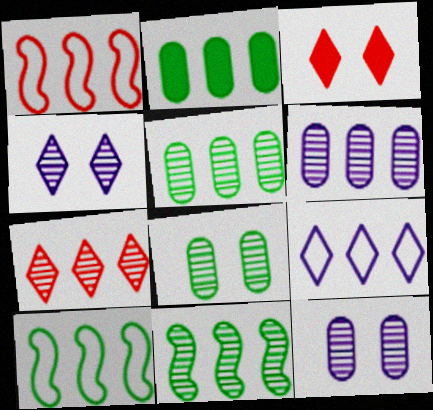[[6, 7, 11]]